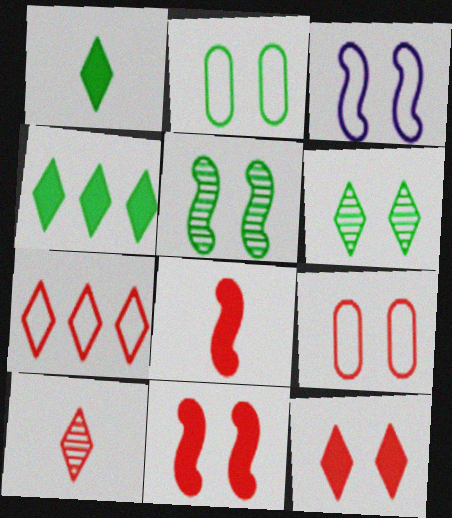[[3, 5, 11], 
[7, 10, 12]]